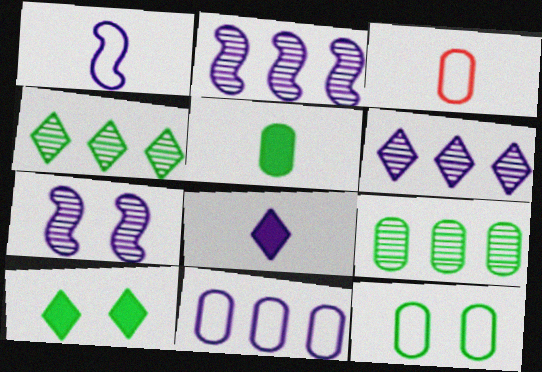[[2, 3, 10], 
[3, 11, 12], 
[5, 9, 12], 
[7, 8, 11]]